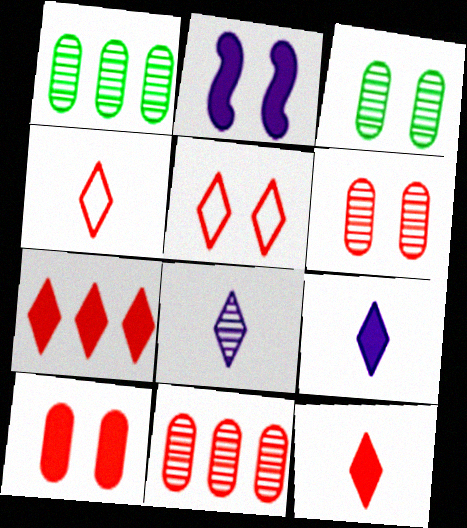[[1, 2, 4], 
[2, 3, 5]]